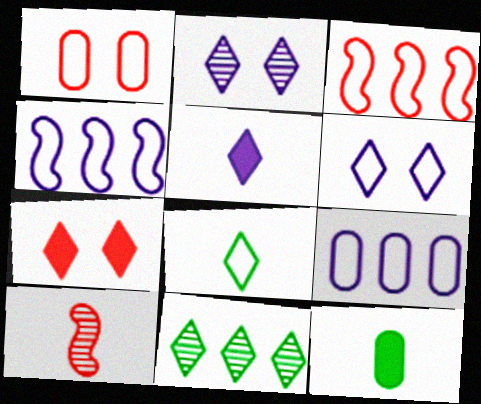[[1, 4, 8], 
[2, 3, 12]]